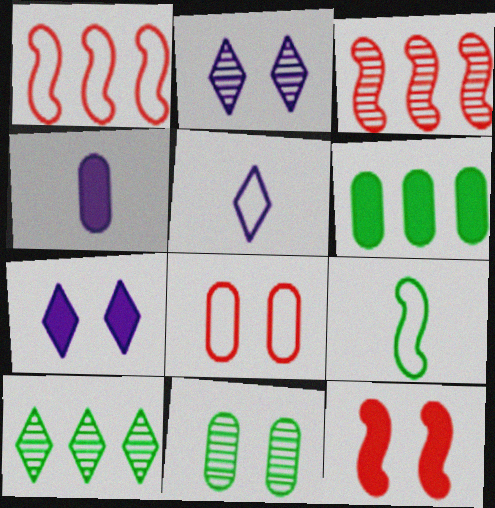[]